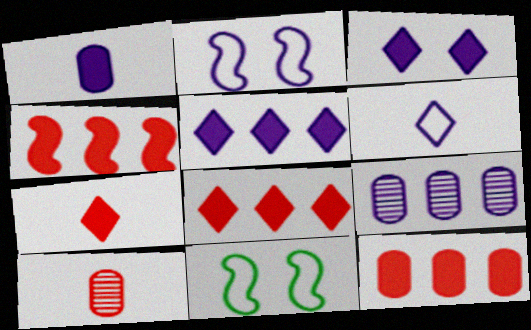[[4, 8, 12], 
[5, 10, 11], 
[7, 9, 11]]